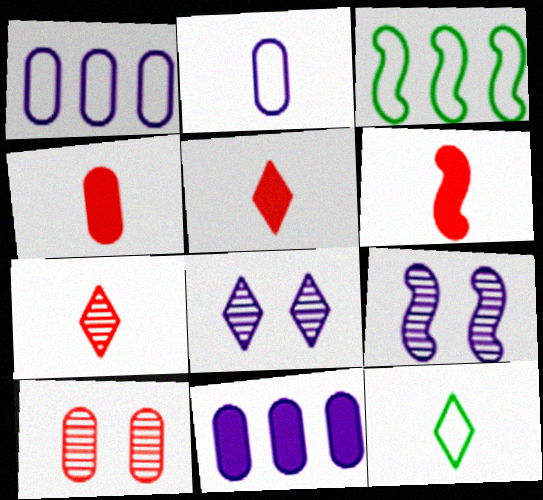[[3, 4, 8], 
[3, 6, 9], 
[4, 5, 6]]